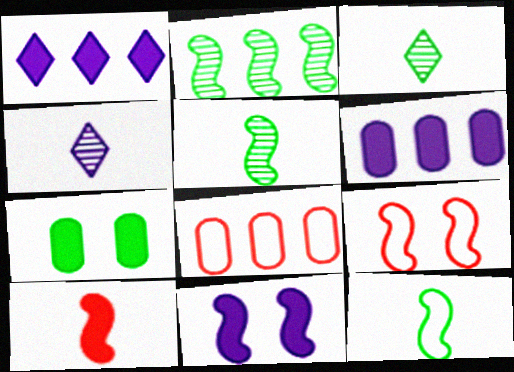[[1, 2, 8], 
[1, 7, 10], 
[3, 6, 9], 
[3, 8, 11]]